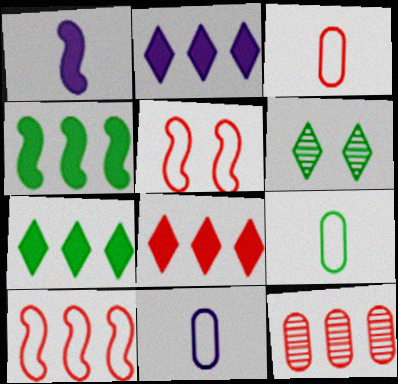[[2, 7, 8], 
[3, 9, 11], 
[4, 6, 9], 
[8, 10, 12]]